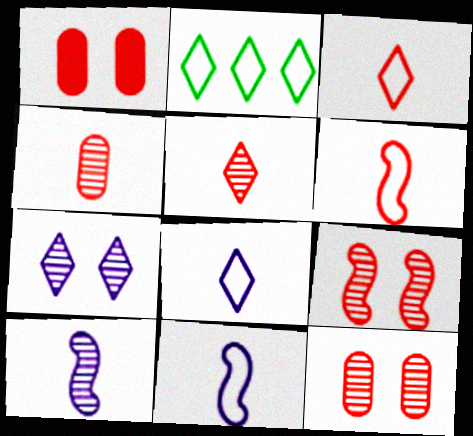[[1, 2, 10]]